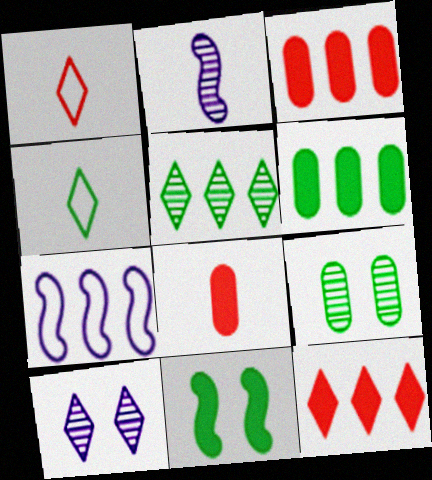[[2, 4, 8], 
[3, 5, 7], 
[4, 10, 12]]